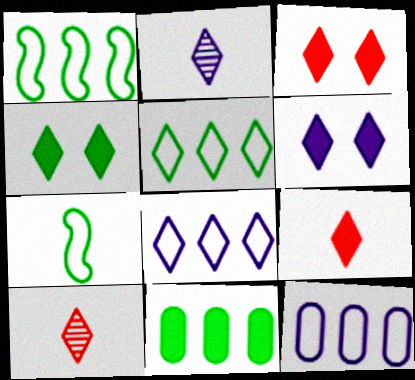[[2, 3, 5], 
[2, 6, 8], 
[3, 4, 6], 
[4, 8, 10], 
[5, 6, 10]]